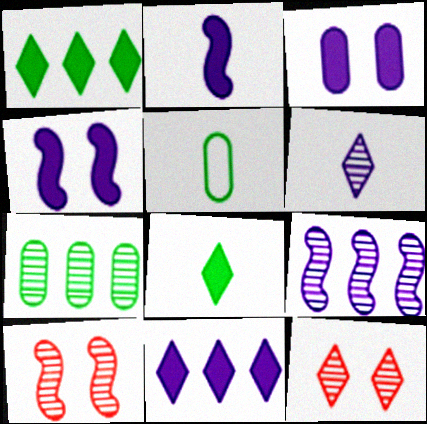[[2, 3, 11], 
[5, 10, 11], 
[6, 7, 10]]